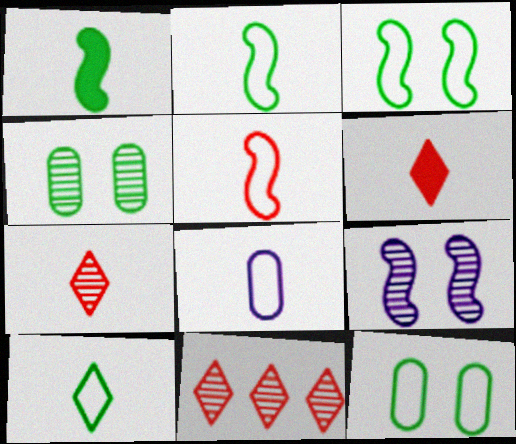[[1, 7, 8], 
[5, 8, 10]]